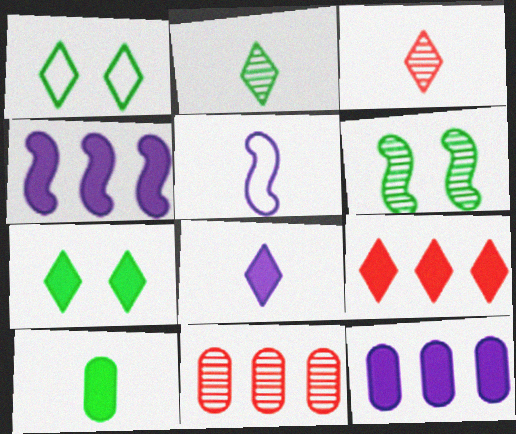[[3, 5, 10], 
[5, 7, 11], 
[7, 8, 9]]